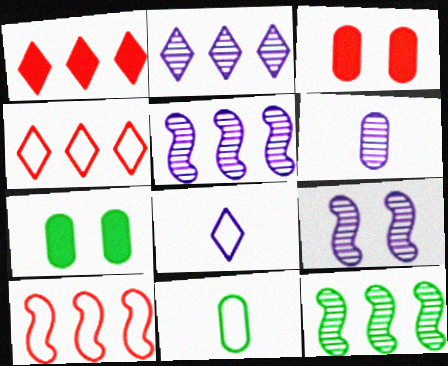[[1, 9, 11], 
[2, 6, 9], 
[3, 8, 12]]